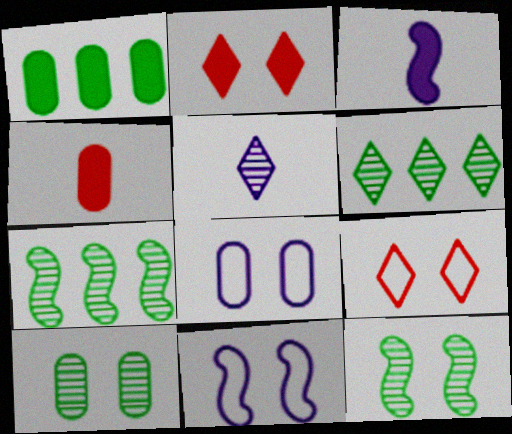[[1, 2, 3], 
[2, 8, 12], 
[2, 10, 11], 
[4, 6, 11]]